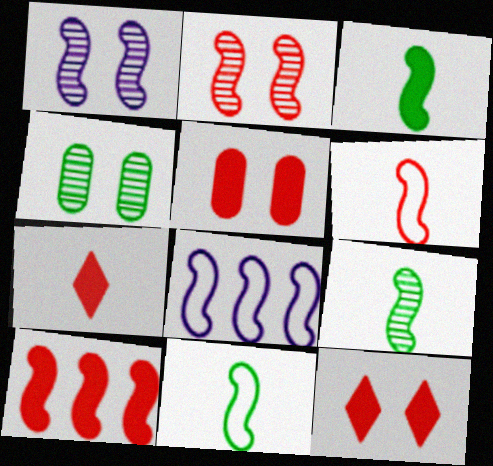[[1, 10, 11], 
[2, 3, 8], 
[2, 6, 10], 
[3, 9, 11], 
[4, 7, 8], 
[5, 7, 10]]